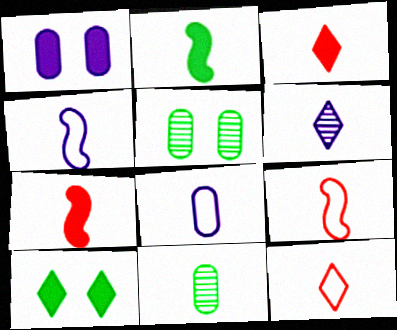[[3, 4, 11]]